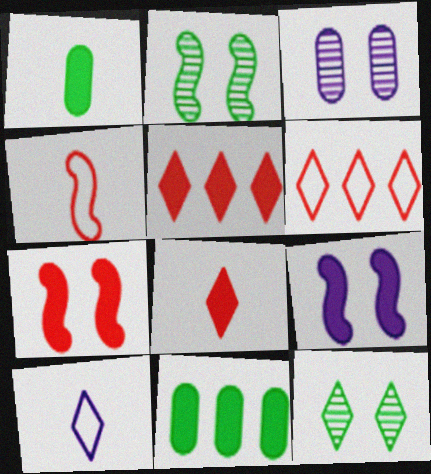[[1, 5, 9], 
[5, 10, 12], 
[8, 9, 11]]